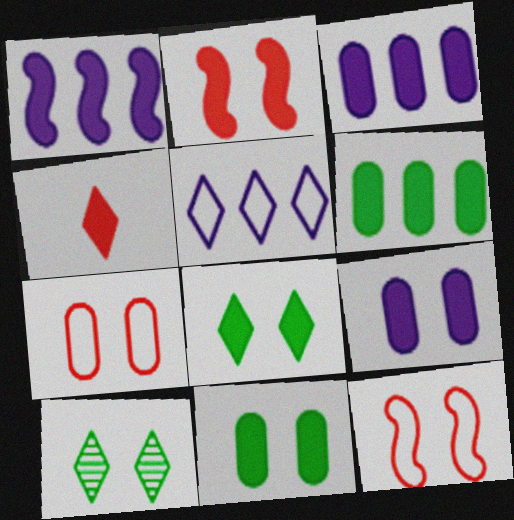[[1, 4, 11], 
[2, 8, 9], 
[4, 5, 10], 
[9, 10, 12]]